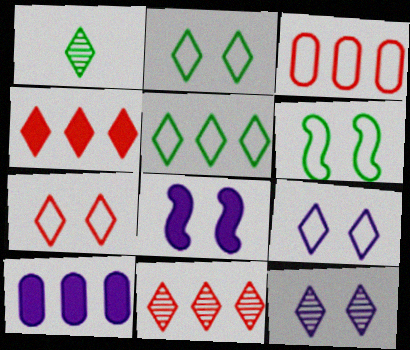[[1, 3, 8], 
[1, 4, 9], 
[1, 11, 12], 
[2, 7, 9]]